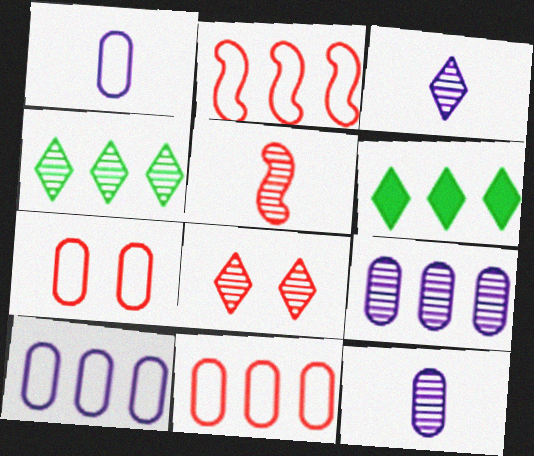[[2, 6, 9], 
[3, 4, 8]]